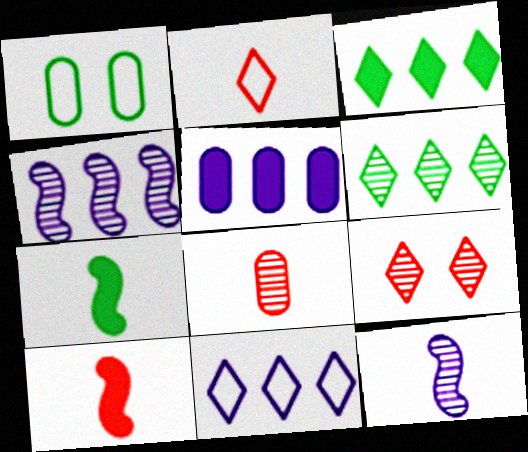[[1, 5, 8], 
[1, 6, 7], 
[2, 8, 10], 
[4, 5, 11]]